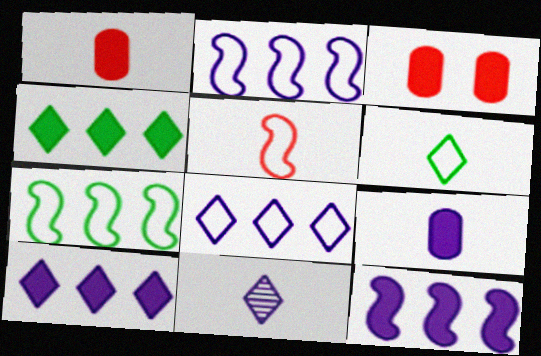[[3, 7, 11]]